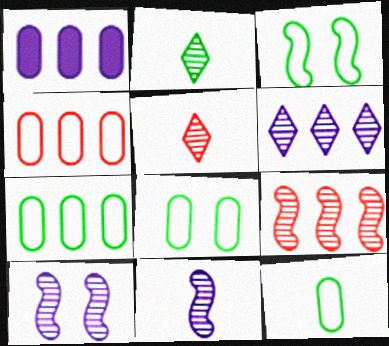[[1, 3, 5], 
[7, 8, 12]]